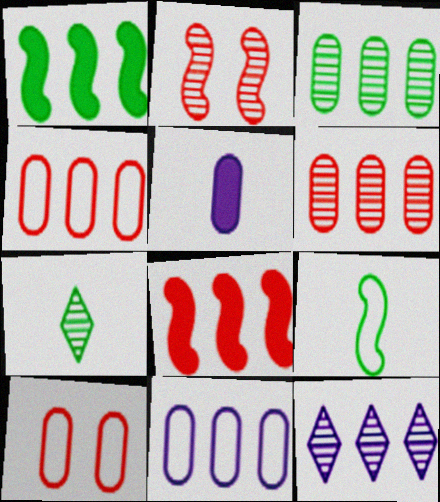[[1, 4, 12], 
[3, 5, 10]]